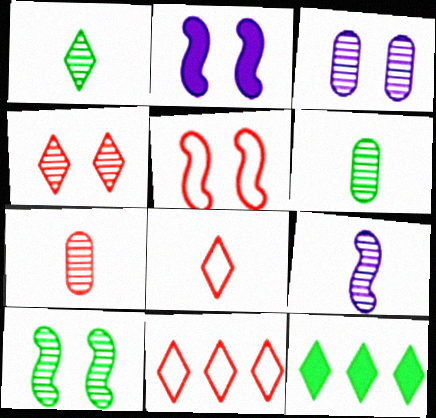[[1, 7, 9], 
[2, 5, 10], 
[2, 6, 11], 
[3, 4, 10]]